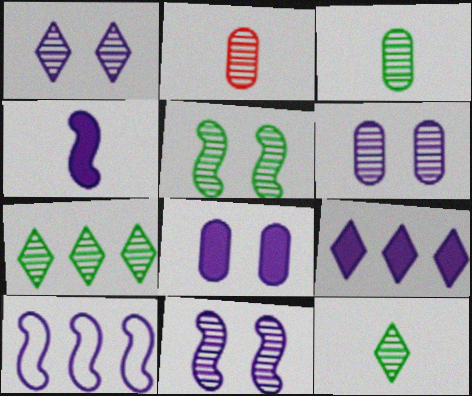[[1, 6, 11], 
[2, 7, 11], 
[3, 5, 7], 
[4, 8, 9], 
[4, 10, 11]]